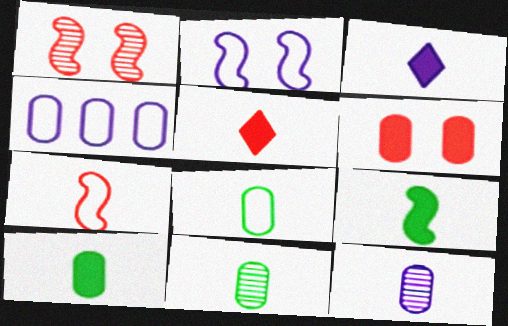[[3, 7, 11], 
[4, 6, 11], 
[8, 10, 11]]